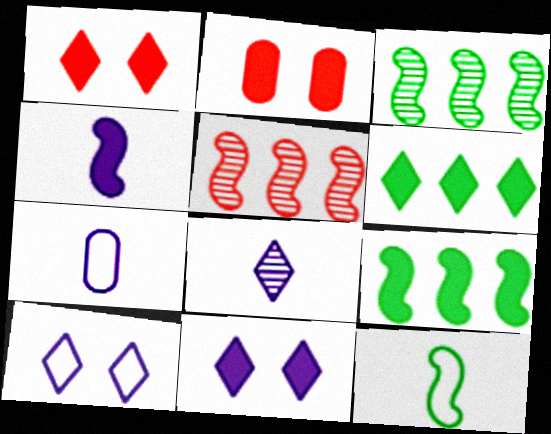[[1, 3, 7], 
[2, 4, 6], 
[4, 7, 8]]